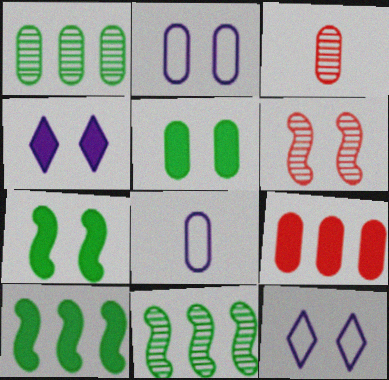[[3, 10, 12], 
[5, 6, 12]]